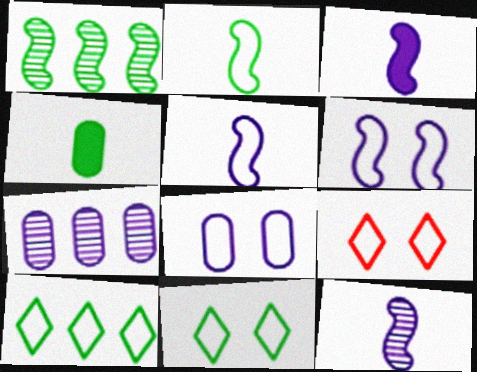[[1, 4, 11], 
[3, 5, 12]]